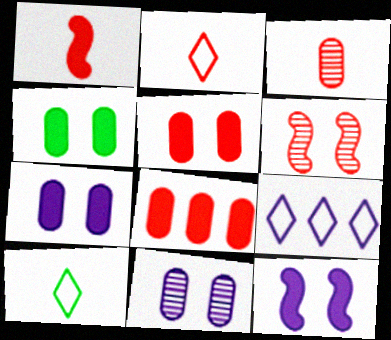[[1, 2, 3], 
[2, 6, 8], 
[4, 5, 7]]